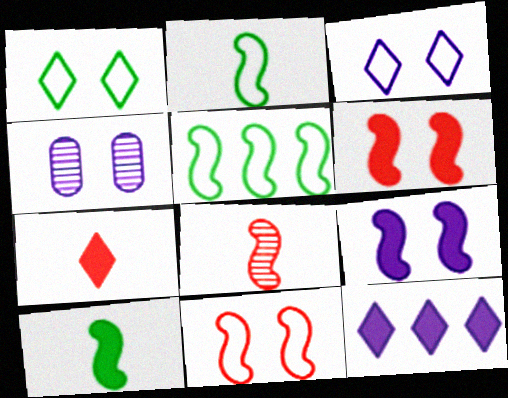[[1, 4, 6], 
[3, 4, 9], 
[4, 5, 7], 
[5, 8, 9]]